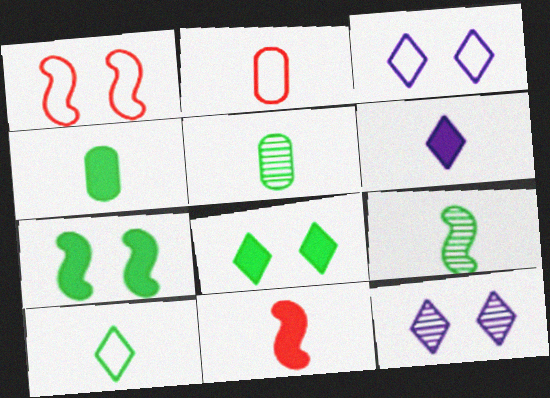[[2, 6, 9], 
[4, 6, 11], 
[4, 9, 10]]